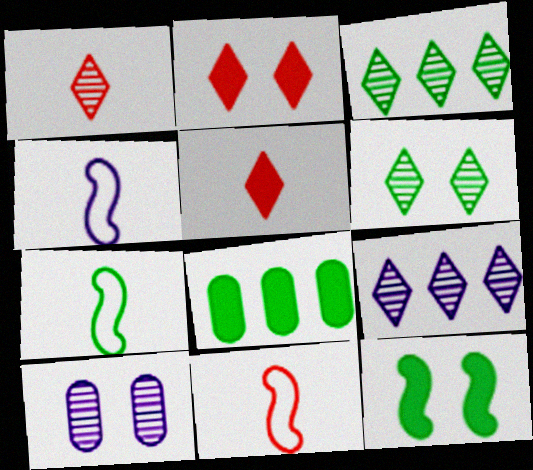[[1, 6, 9], 
[4, 7, 11], 
[6, 7, 8]]